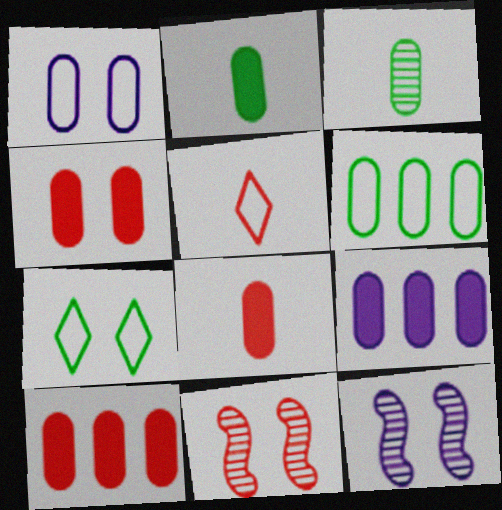[[1, 3, 10], 
[2, 4, 9], 
[4, 7, 12], 
[4, 8, 10], 
[5, 10, 11]]